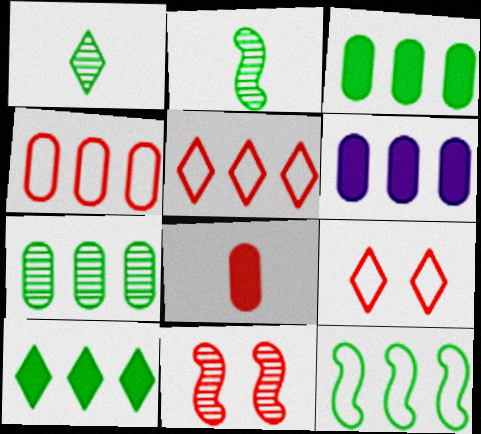[[2, 6, 9], 
[4, 6, 7], 
[5, 8, 11], 
[7, 10, 12]]